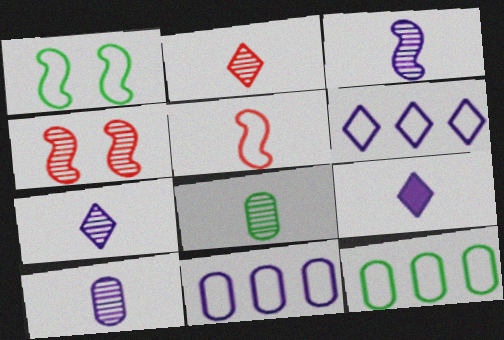[[2, 3, 8], 
[3, 7, 10], 
[4, 9, 12], 
[5, 8, 9]]